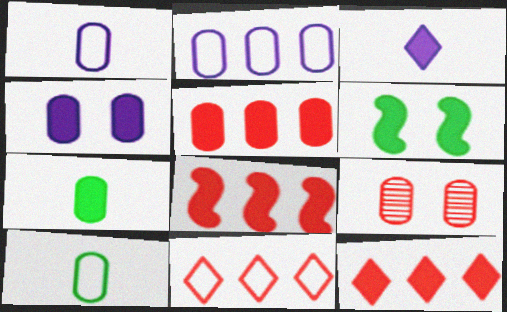[[2, 7, 9], 
[3, 5, 6], 
[4, 5, 7], 
[5, 8, 12]]